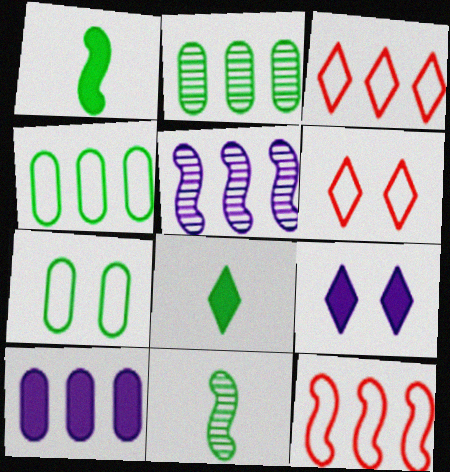[[6, 10, 11]]